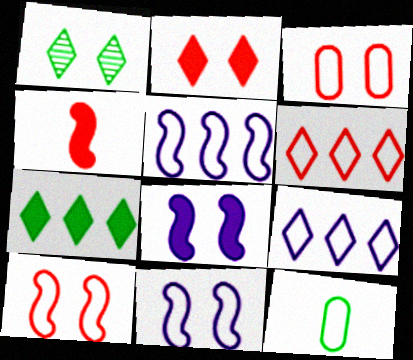[[1, 3, 8], 
[6, 11, 12], 
[9, 10, 12]]